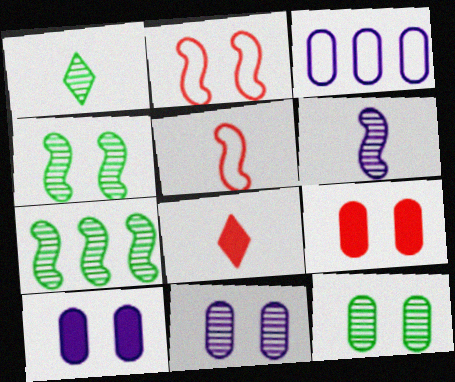[[1, 7, 12], 
[3, 4, 8]]